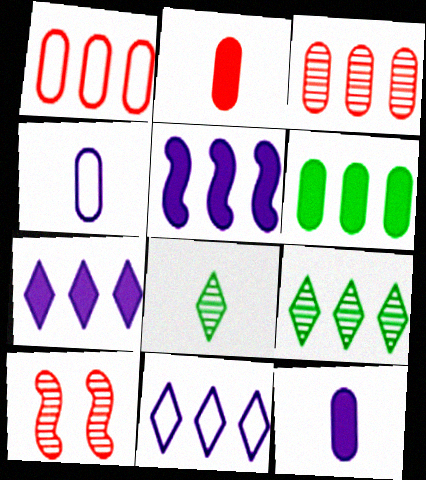[[1, 5, 9]]